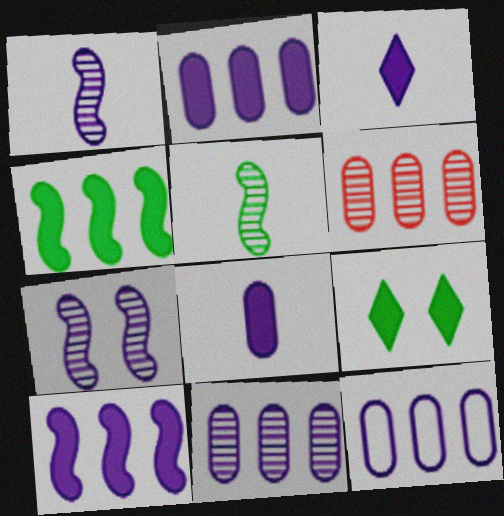[[2, 11, 12], 
[3, 7, 12]]